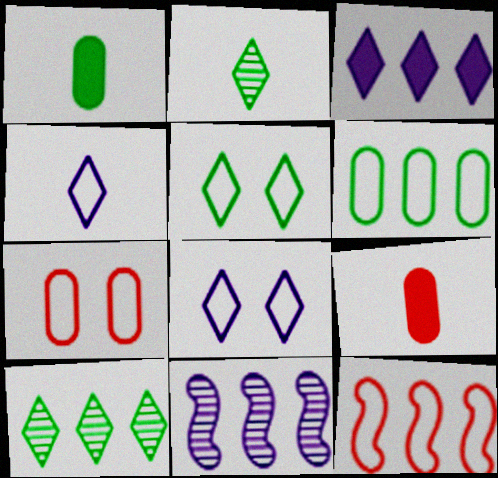[[5, 9, 11]]